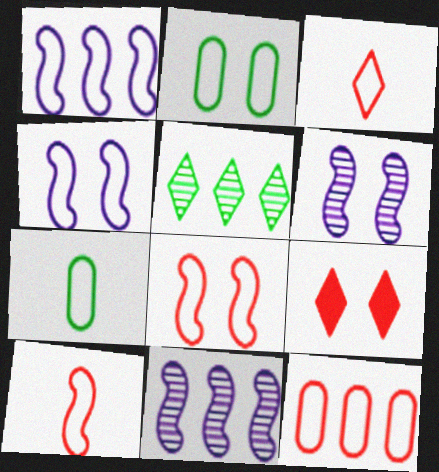[[1, 2, 3], 
[2, 6, 9], 
[3, 8, 12], 
[7, 9, 11]]